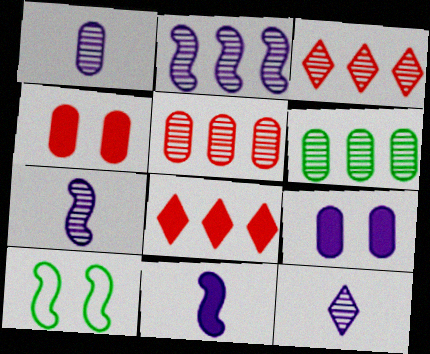[[1, 7, 12], 
[1, 8, 10], 
[2, 3, 6]]